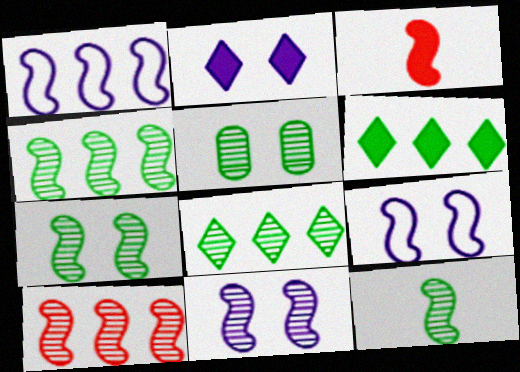[[1, 3, 7], 
[3, 4, 9], 
[4, 7, 12], 
[5, 8, 12], 
[10, 11, 12]]